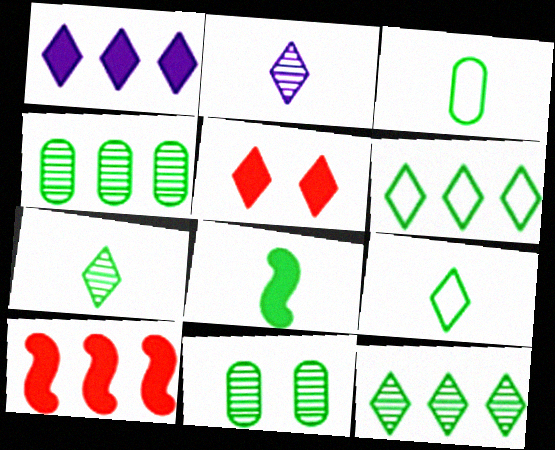[[2, 5, 6], 
[3, 7, 8], 
[6, 8, 11]]